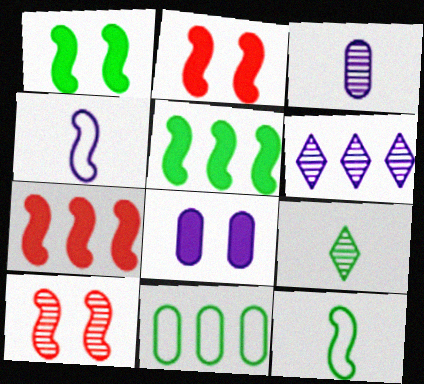[[1, 9, 11], 
[4, 5, 10], 
[4, 6, 8], 
[6, 7, 11]]